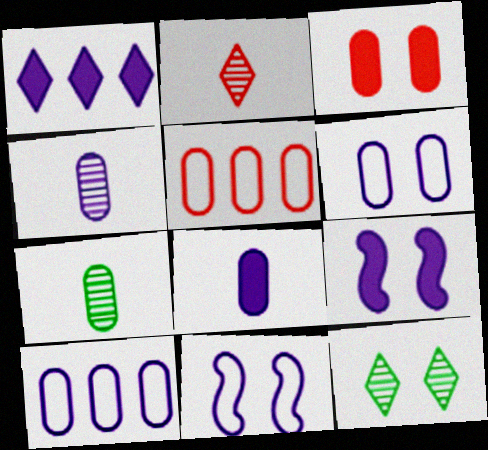[[1, 4, 11], 
[1, 8, 9], 
[3, 7, 10], 
[3, 11, 12]]